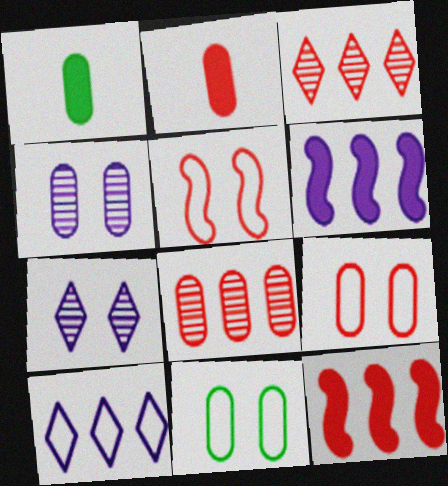[[2, 3, 5], 
[2, 8, 9]]